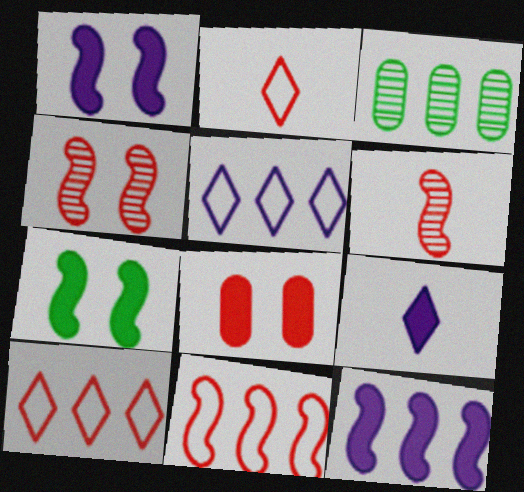[[1, 2, 3], 
[3, 10, 12], 
[6, 8, 10]]